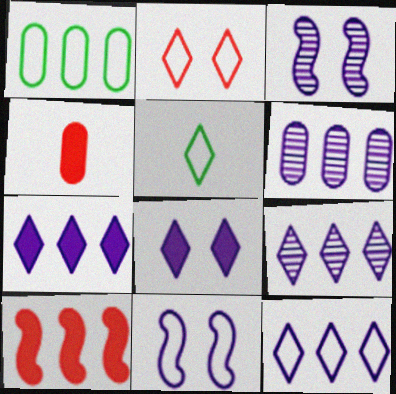[[1, 9, 10], 
[2, 5, 12], 
[7, 9, 12]]